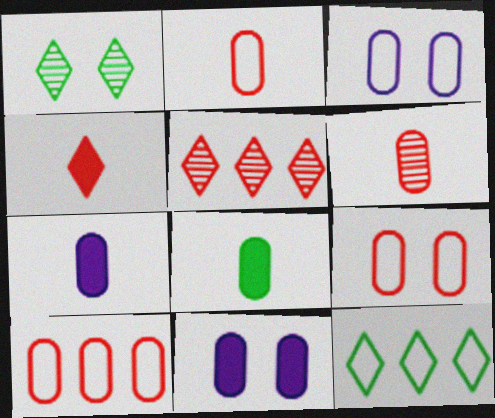[[2, 9, 10]]